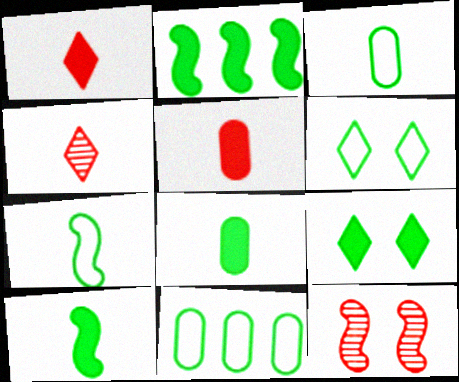[[2, 8, 9], 
[6, 7, 11]]